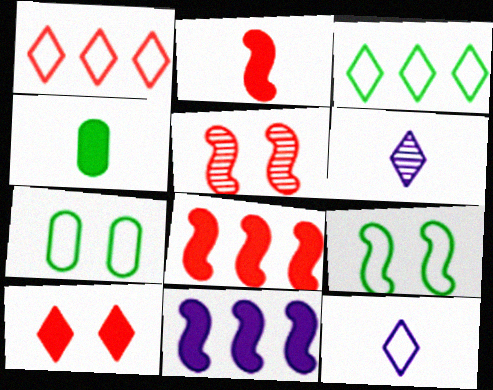[[3, 6, 10], 
[4, 10, 11], 
[6, 7, 8]]